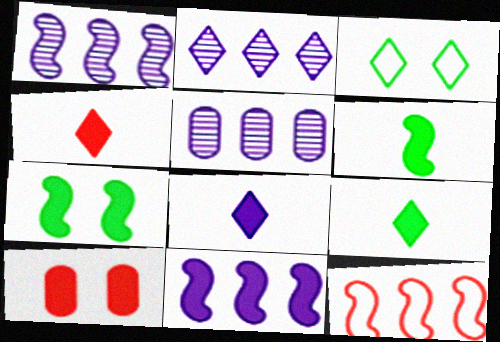[[1, 2, 5], 
[2, 3, 4], 
[4, 8, 9], 
[9, 10, 11]]